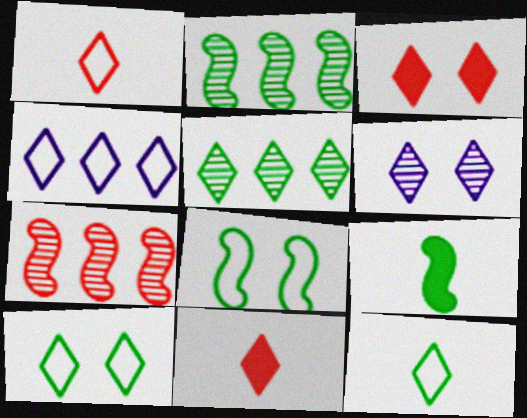[[1, 4, 10], 
[2, 8, 9], 
[3, 6, 10]]